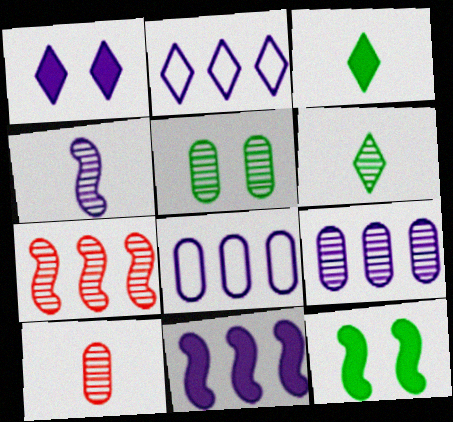[[1, 4, 8], 
[2, 9, 11], 
[2, 10, 12], 
[4, 6, 10], 
[5, 9, 10]]